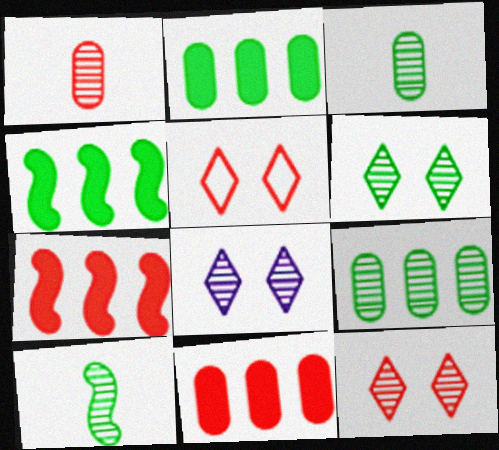[[1, 5, 7], 
[6, 8, 12], 
[6, 9, 10]]